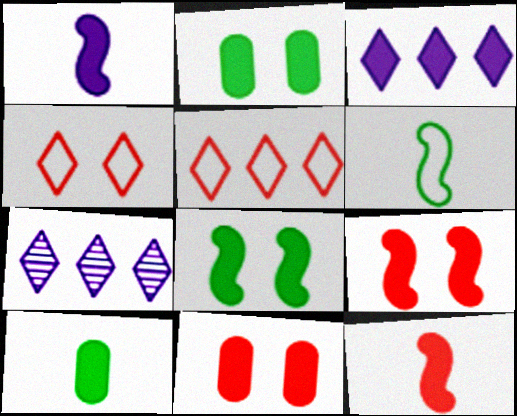[[2, 3, 12], 
[3, 9, 10], 
[6, 7, 11]]